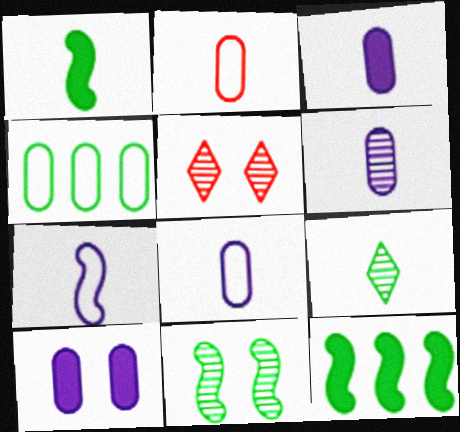[[3, 6, 8], 
[5, 8, 12]]